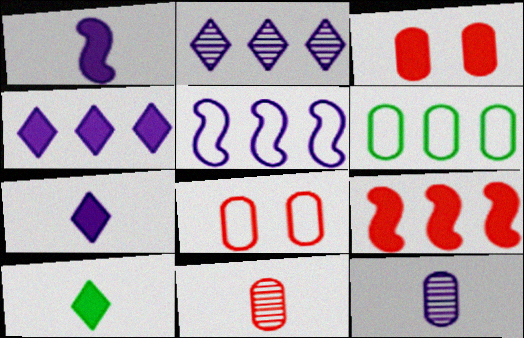[[2, 6, 9], 
[3, 6, 12]]